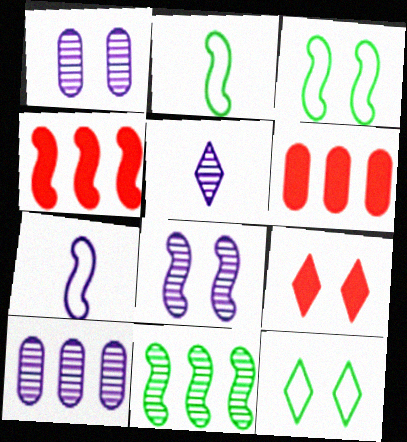[[1, 3, 9], 
[2, 4, 8], 
[2, 9, 10], 
[3, 5, 6], 
[5, 8, 10]]